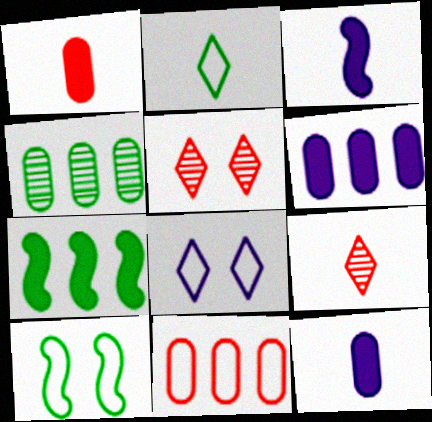[[4, 6, 11], 
[6, 9, 10]]